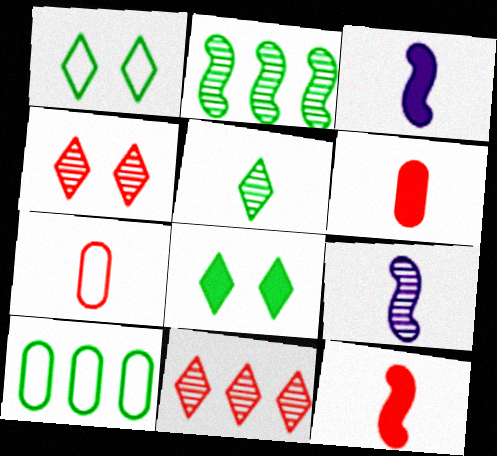[[3, 4, 10], 
[3, 5, 7]]